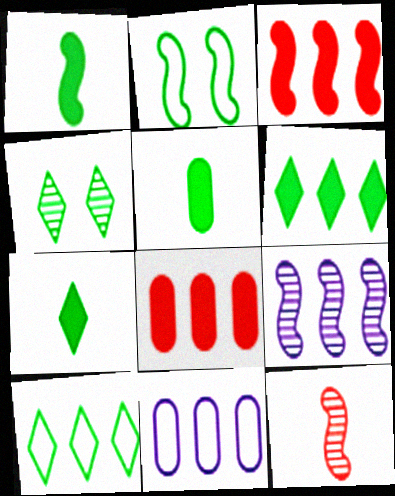[[1, 5, 7], 
[4, 7, 10], 
[8, 9, 10]]